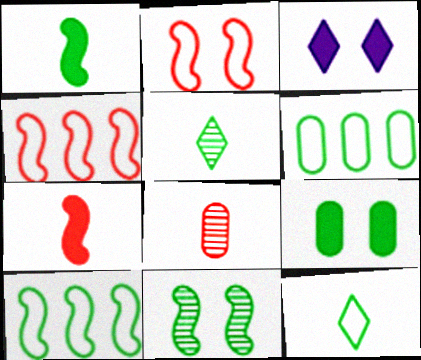[[1, 10, 11], 
[3, 8, 10], 
[5, 9, 10]]